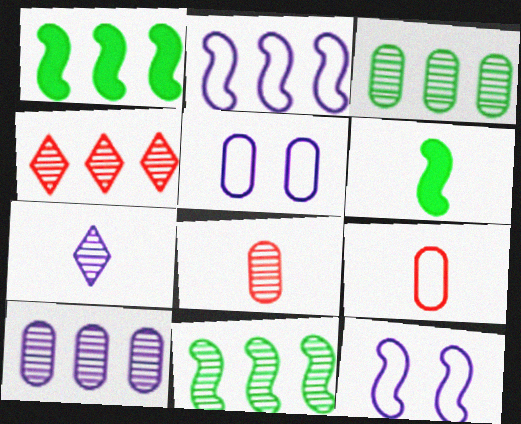[[4, 5, 6], 
[4, 10, 11], 
[6, 7, 9]]